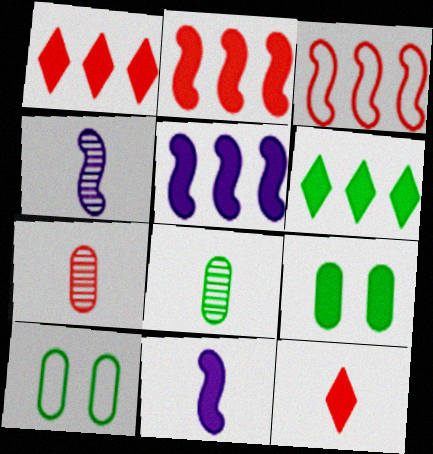[[1, 4, 10], 
[1, 9, 11], 
[5, 9, 12]]